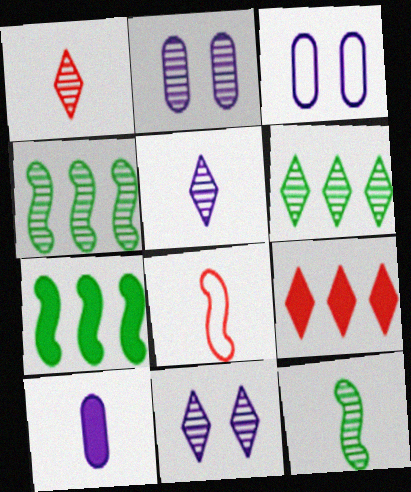[[1, 2, 4], 
[1, 3, 7], 
[1, 6, 11], 
[3, 9, 12]]